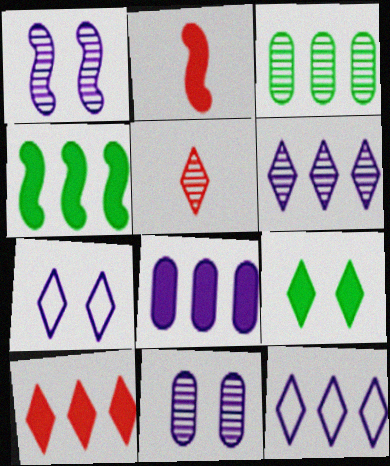[[1, 3, 5], 
[2, 3, 7], 
[2, 8, 9], 
[4, 8, 10], 
[5, 9, 12]]